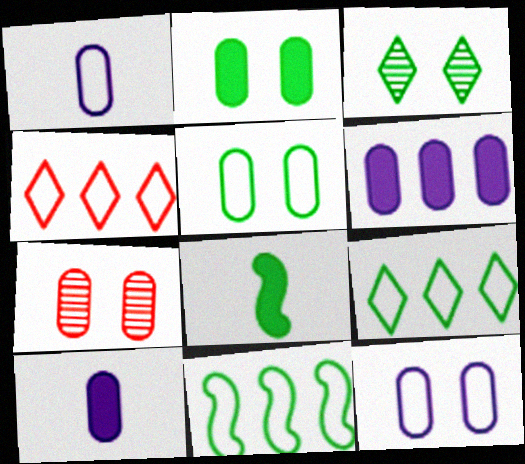[[2, 7, 12]]